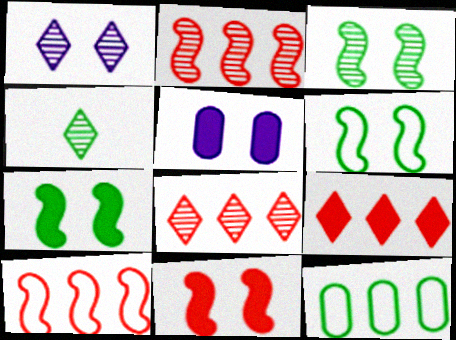[[1, 4, 8], 
[3, 6, 7], 
[4, 5, 10], 
[4, 7, 12]]